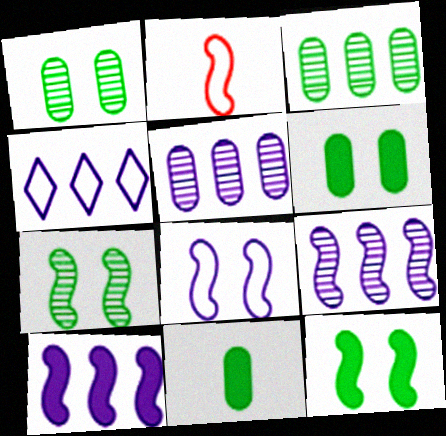[[2, 7, 10], 
[2, 9, 12], 
[4, 5, 10]]